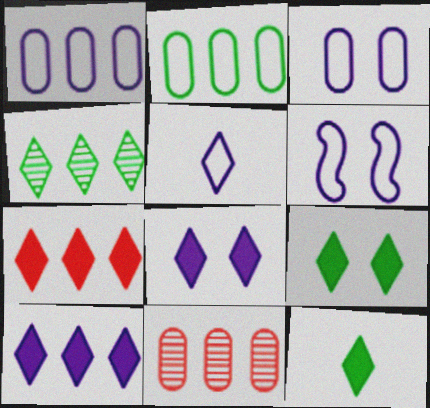[[1, 5, 6], 
[6, 11, 12], 
[7, 8, 12]]